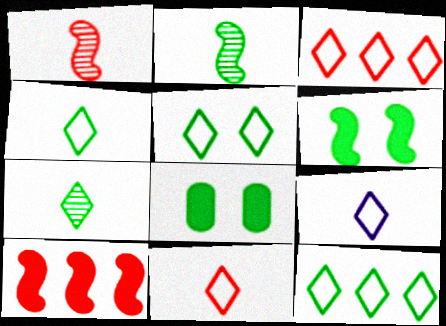[[2, 8, 12], 
[3, 5, 9], 
[4, 5, 12], 
[4, 9, 11]]